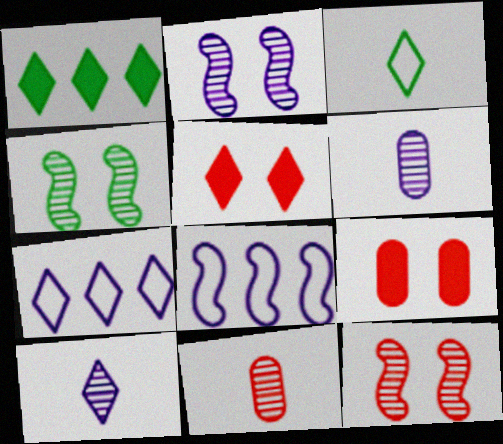[[2, 4, 12]]